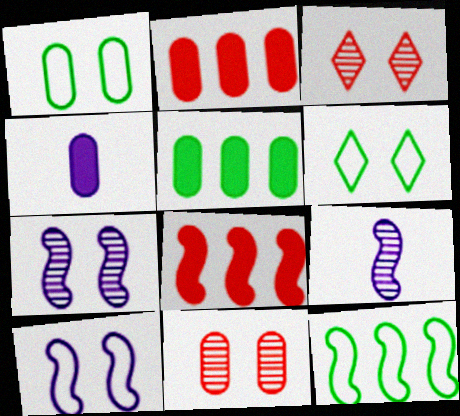[[2, 6, 9], 
[3, 4, 12]]